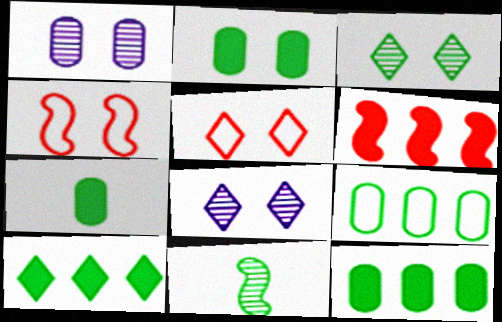[[2, 4, 8], 
[2, 7, 12]]